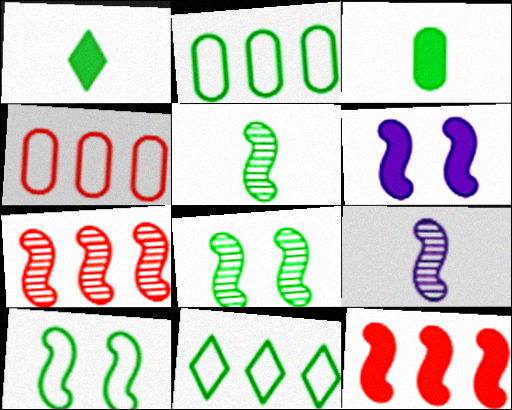[[1, 2, 8], 
[3, 8, 11], 
[7, 8, 9], 
[9, 10, 12]]